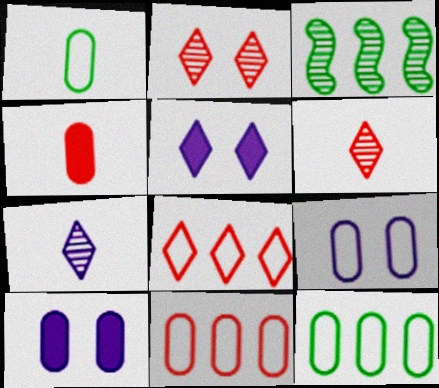[[1, 9, 11]]